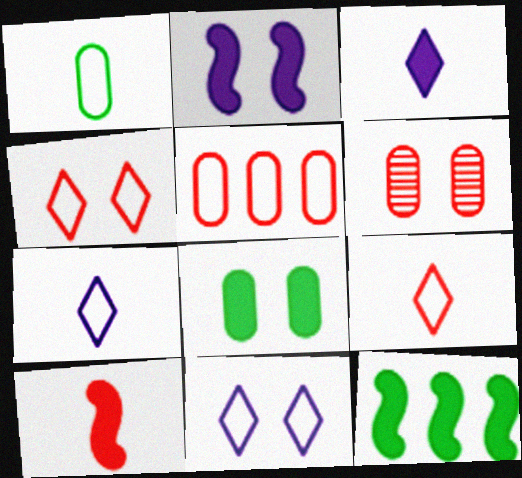[[2, 10, 12], 
[6, 7, 12]]